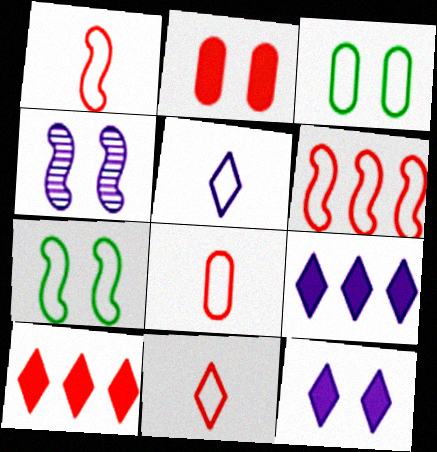[[1, 8, 11], 
[3, 5, 6]]